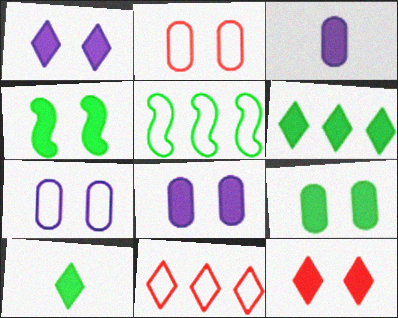[[4, 8, 12]]